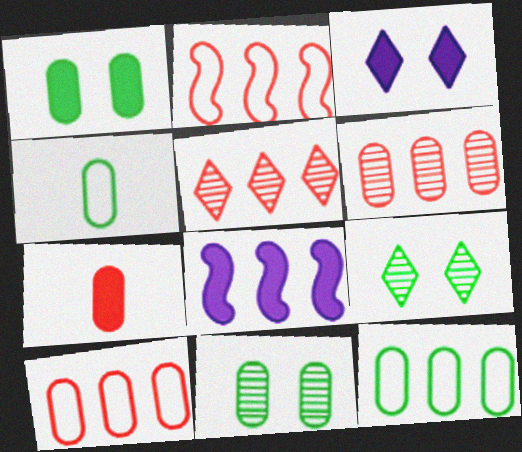[[5, 8, 12]]